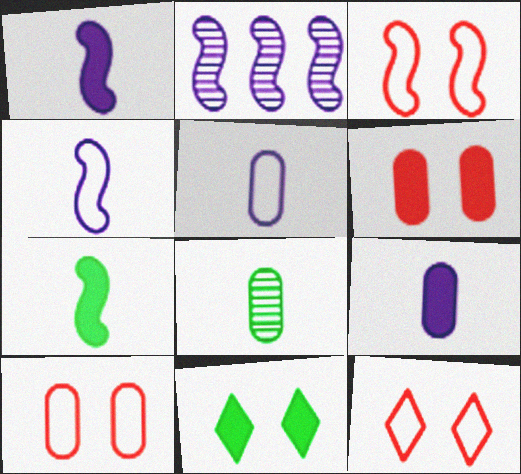[[2, 3, 7], 
[3, 10, 12]]